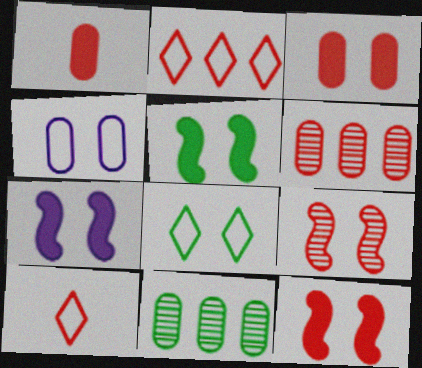[[1, 2, 9], 
[1, 4, 11], 
[5, 7, 12], 
[6, 10, 12], 
[7, 10, 11]]